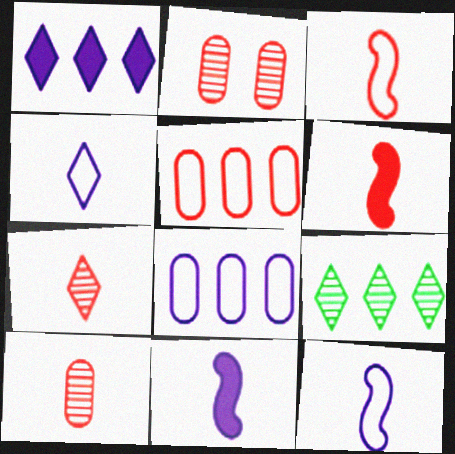[]